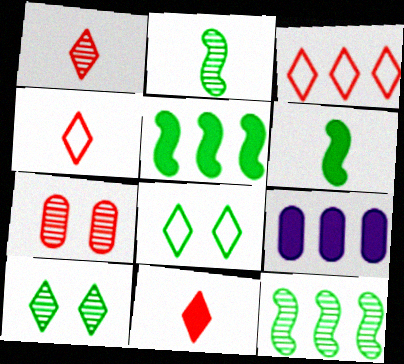[[1, 4, 11], 
[3, 9, 12]]